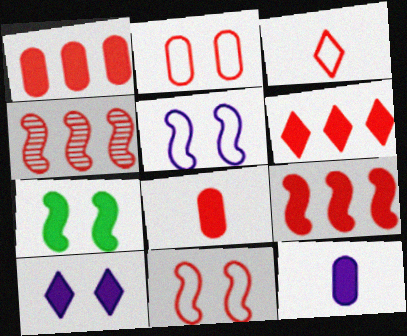[[1, 6, 9], 
[6, 7, 12]]